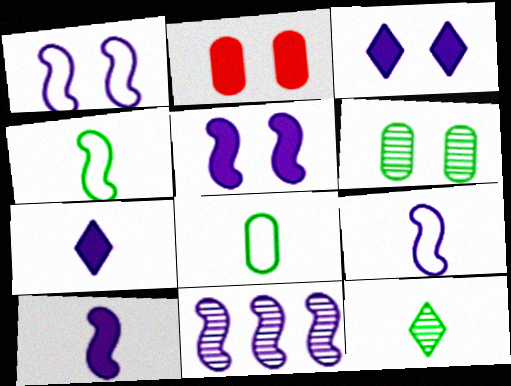[[1, 10, 11], 
[5, 9, 11]]